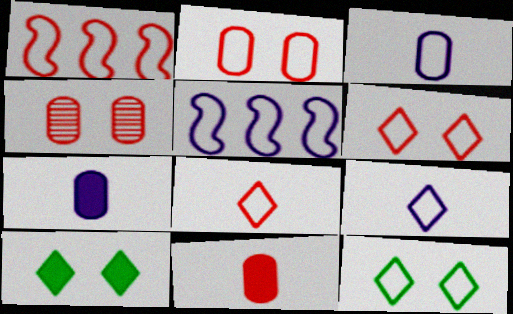[[1, 2, 8], 
[1, 3, 12]]